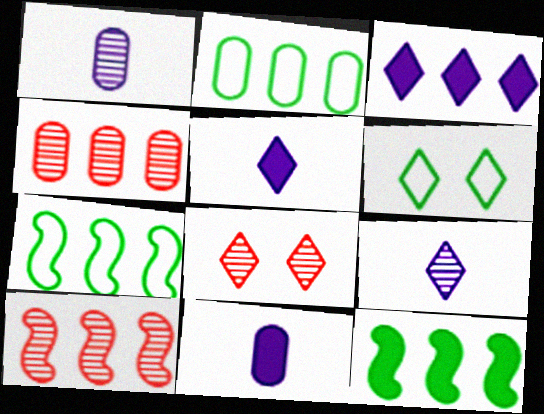[[2, 3, 10], 
[3, 4, 7], 
[6, 10, 11], 
[7, 8, 11]]